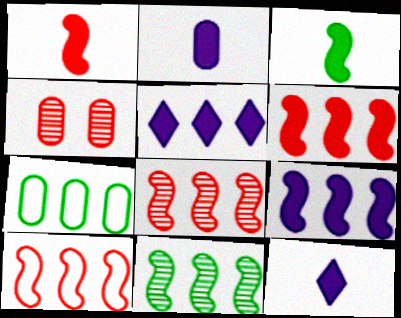[[2, 4, 7], 
[5, 7, 8], 
[6, 8, 10], 
[9, 10, 11]]